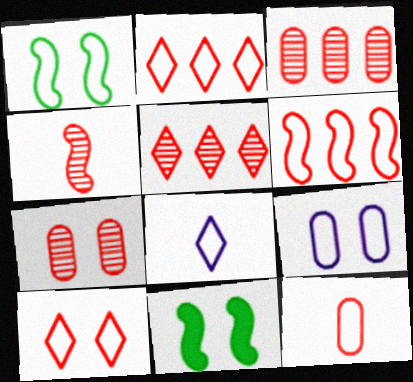[[1, 9, 10], 
[3, 8, 11], 
[4, 5, 7], 
[6, 10, 12]]